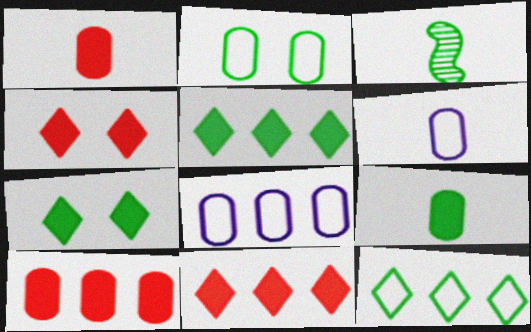[[2, 3, 5], 
[3, 4, 8]]